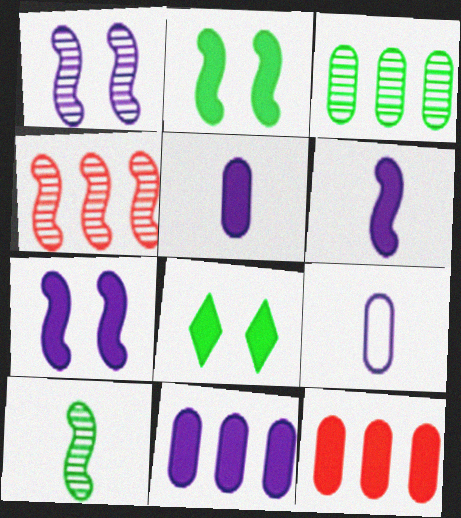[[1, 4, 10], 
[4, 8, 9], 
[6, 8, 12]]